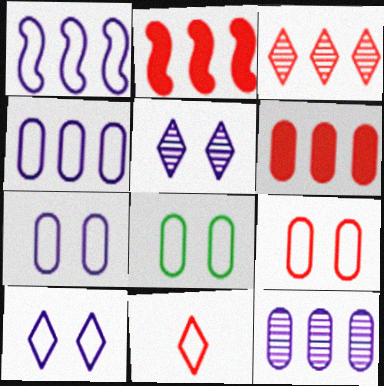[[1, 8, 11], 
[7, 8, 9]]